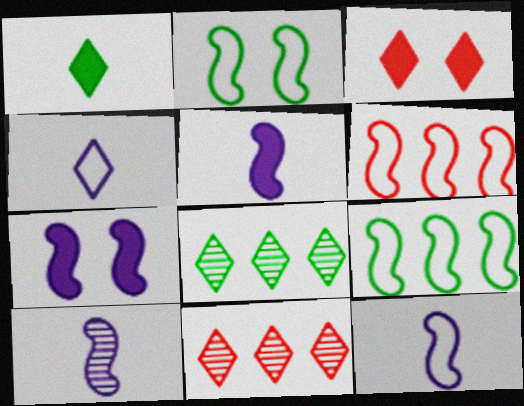[[2, 6, 12], 
[3, 4, 8], 
[5, 10, 12]]